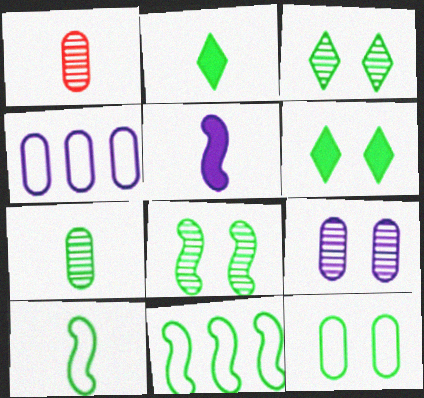[[2, 7, 10], 
[6, 7, 11], 
[6, 8, 12]]